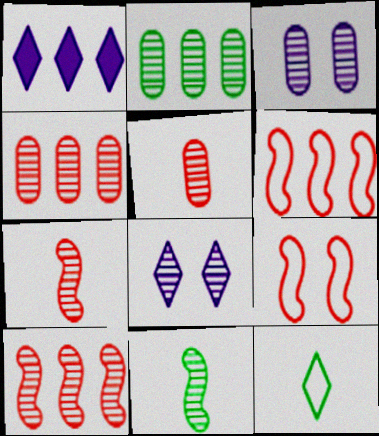[[1, 2, 6], 
[2, 3, 5], 
[2, 7, 8], 
[4, 8, 11]]